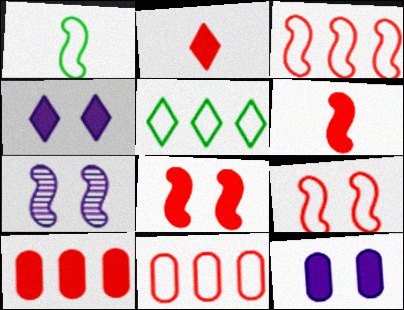[[2, 8, 10]]